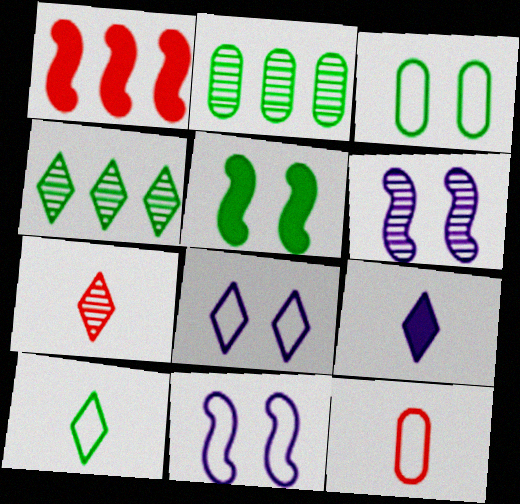[[2, 5, 10], 
[2, 6, 7], 
[7, 9, 10]]